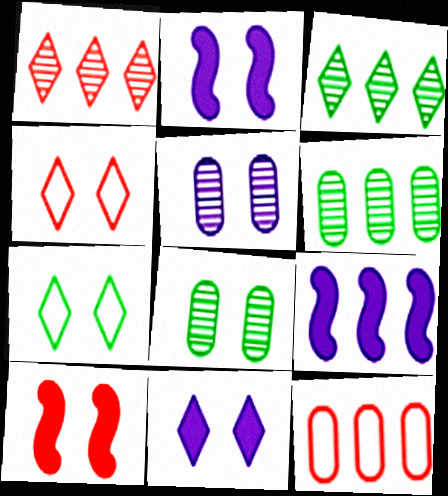[[2, 4, 8], 
[3, 9, 12], 
[5, 7, 10]]